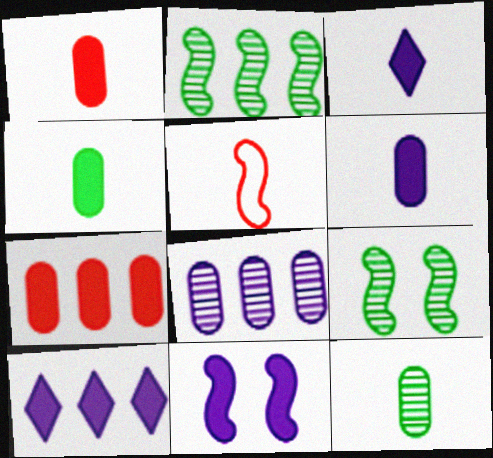[[1, 4, 6], 
[2, 5, 11], 
[3, 5, 12], 
[6, 10, 11]]